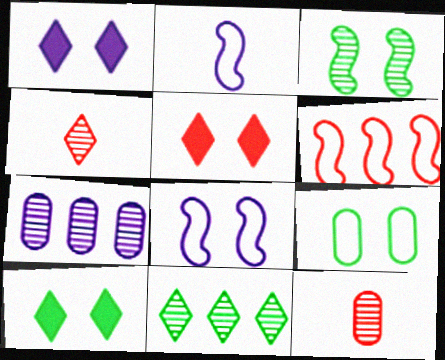[[1, 2, 7], 
[1, 5, 10], 
[3, 4, 7], 
[3, 9, 10], 
[5, 6, 12]]